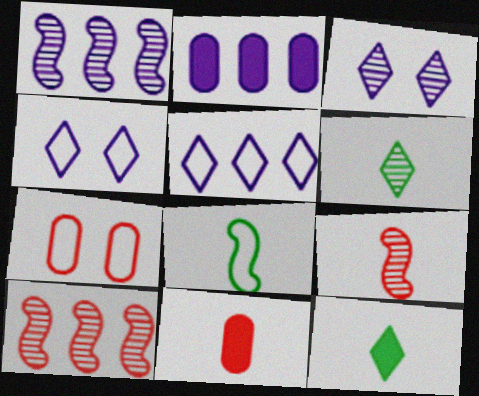[[1, 2, 5], 
[1, 7, 12], 
[5, 7, 8]]